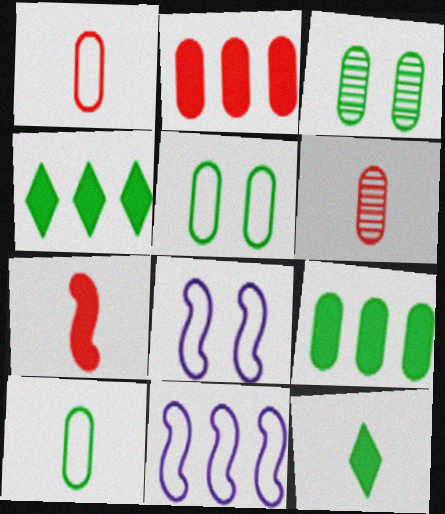[[3, 9, 10], 
[4, 6, 8]]